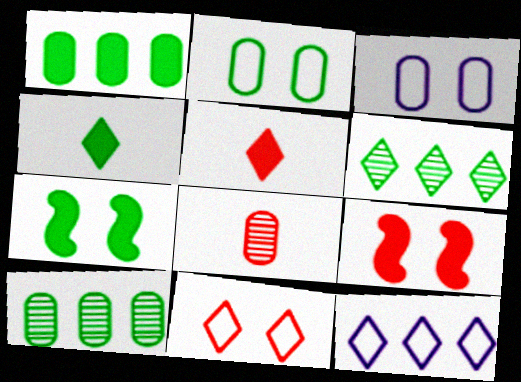[[1, 3, 8], 
[1, 4, 7], 
[7, 8, 12]]